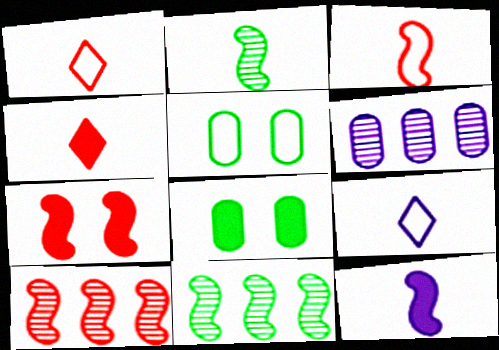[[2, 3, 12], 
[3, 7, 10], 
[8, 9, 10]]